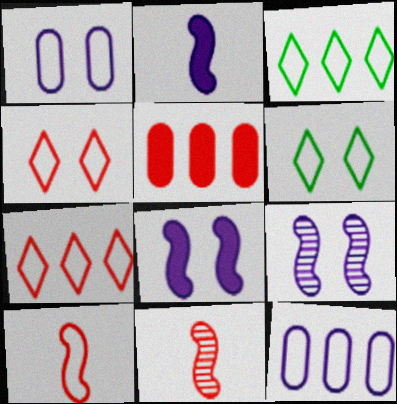[[1, 3, 10], 
[4, 5, 11], 
[6, 10, 12]]